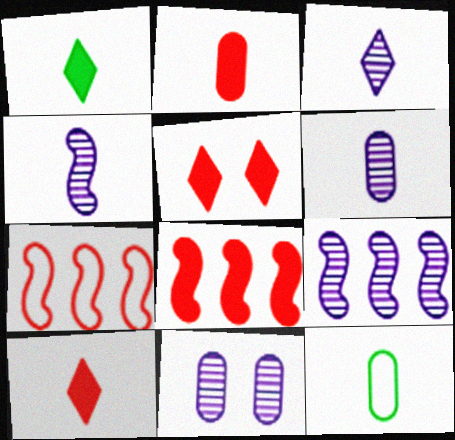[[1, 7, 11], 
[2, 5, 8], 
[2, 6, 12], 
[3, 4, 6], 
[3, 9, 11], 
[4, 10, 12], 
[5, 9, 12]]